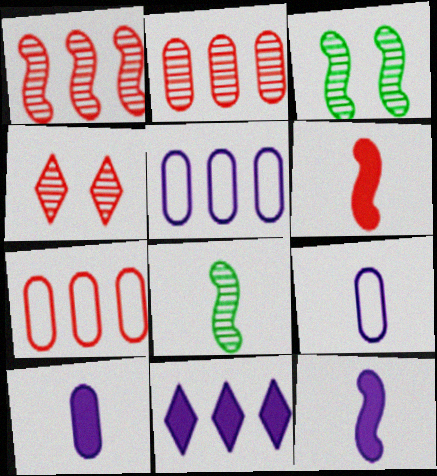[[4, 6, 7]]